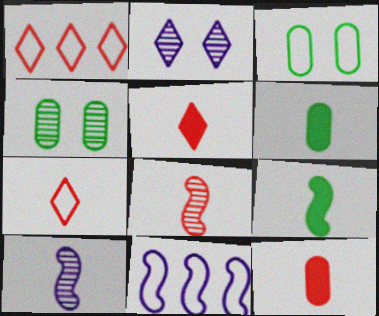[[3, 7, 11], 
[4, 5, 11], 
[6, 7, 10], 
[7, 8, 12]]